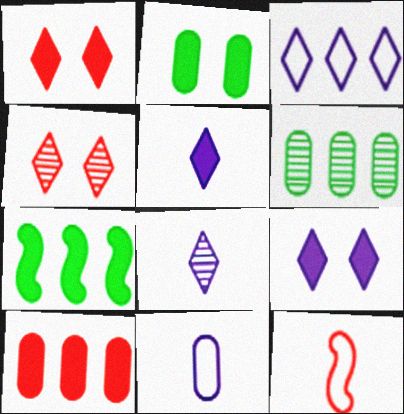[[3, 8, 9], 
[4, 7, 11], 
[4, 10, 12], 
[6, 9, 12]]